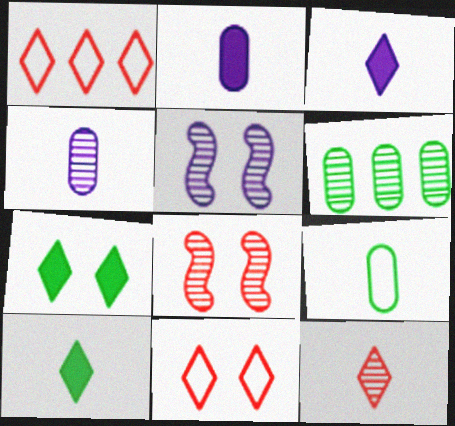[[5, 6, 12]]